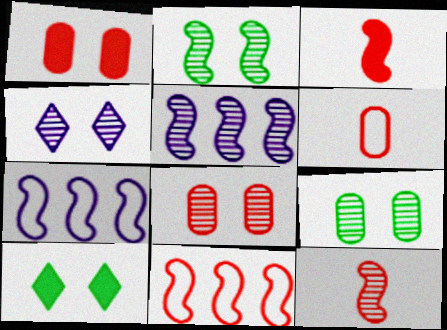[[2, 3, 7], 
[2, 4, 8], 
[2, 5, 12], 
[5, 6, 10]]